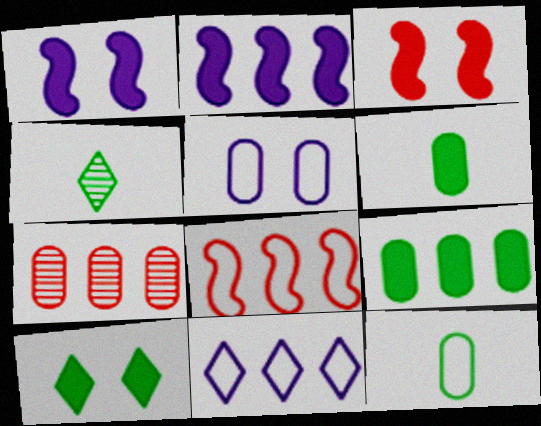[[5, 6, 7]]